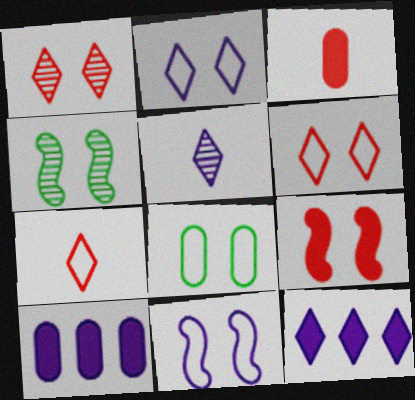[[2, 5, 12], 
[4, 7, 10], 
[4, 9, 11], 
[5, 10, 11], 
[6, 8, 11]]